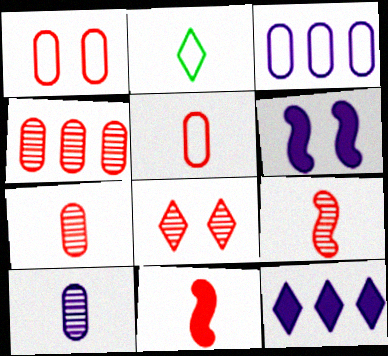[[2, 4, 6], 
[2, 8, 12], 
[2, 10, 11], 
[4, 8, 9]]